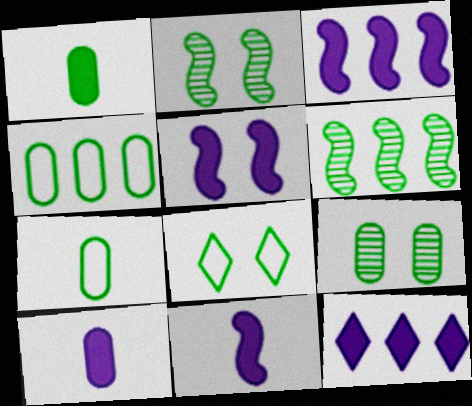[[1, 4, 9], 
[1, 6, 8], 
[3, 5, 11], 
[5, 10, 12]]